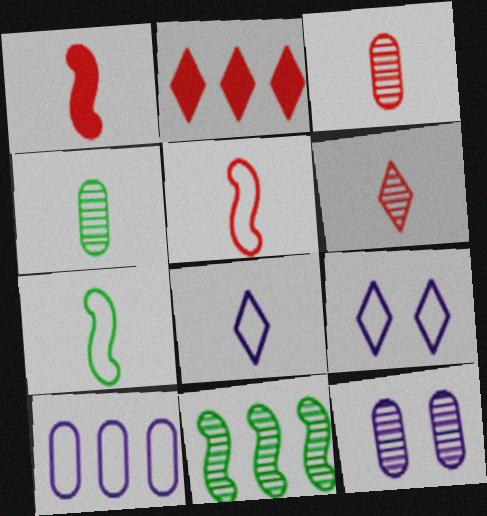[[1, 4, 8], 
[2, 7, 12], 
[2, 10, 11], 
[6, 11, 12]]